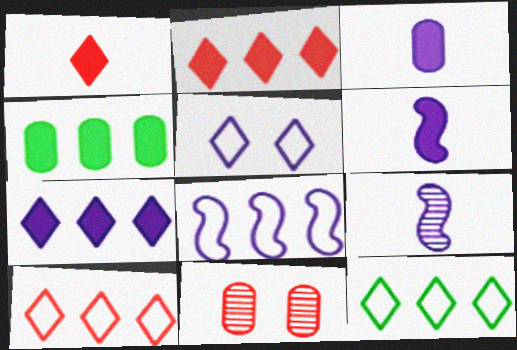[[6, 11, 12]]